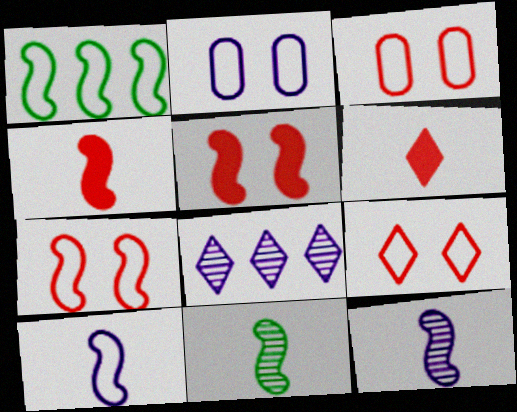[[1, 5, 12], 
[1, 7, 10], 
[3, 7, 9], 
[4, 10, 11]]